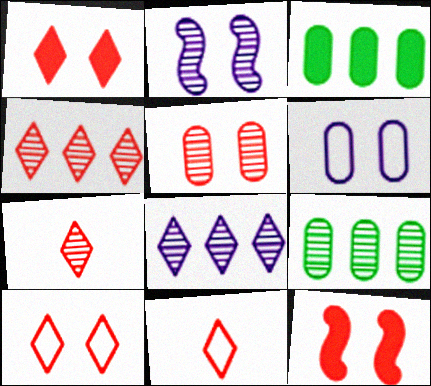[[1, 4, 11], 
[2, 3, 11], 
[2, 7, 9], 
[5, 10, 12]]